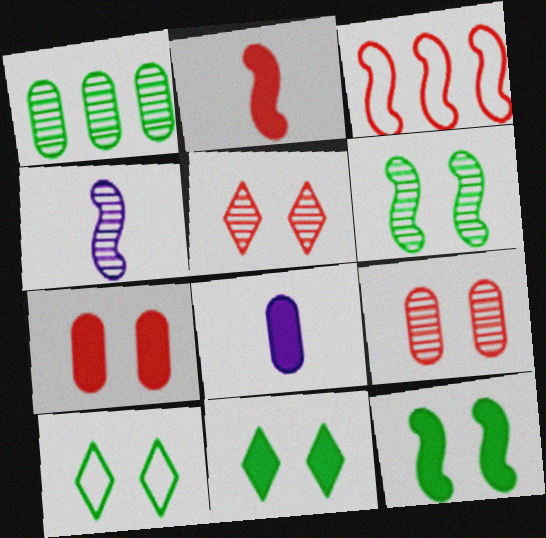[[1, 4, 5], 
[3, 4, 12]]